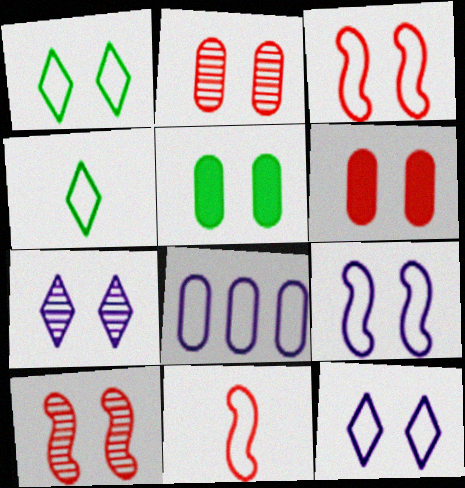[[1, 8, 11], 
[3, 4, 8], 
[3, 5, 7], 
[5, 10, 12]]